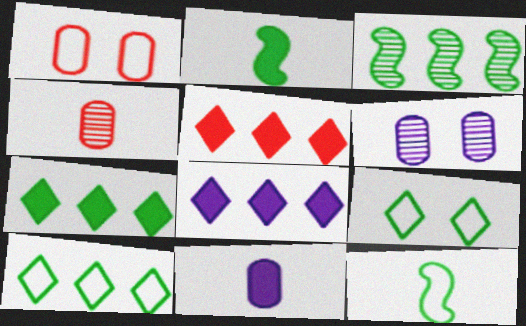[[5, 6, 12], 
[5, 7, 8]]